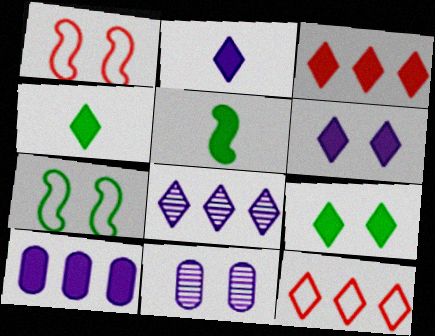[[1, 9, 11], 
[2, 3, 9], 
[3, 4, 6], 
[5, 11, 12]]